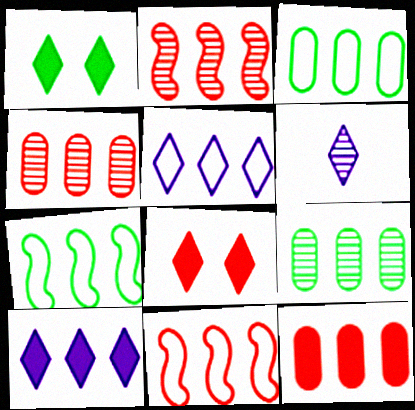[[2, 3, 10], 
[3, 5, 11], 
[4, 7, 10], 
[9, 10, 11]]